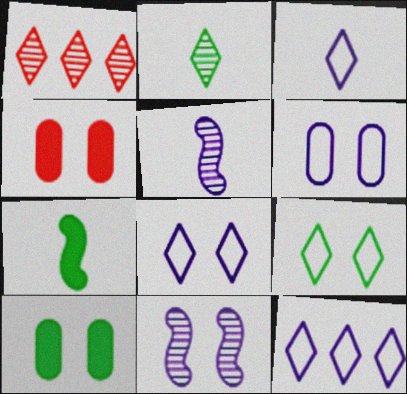[[1, 6, 7], 
[3, 8, 12], 
[4, 9, 11]]